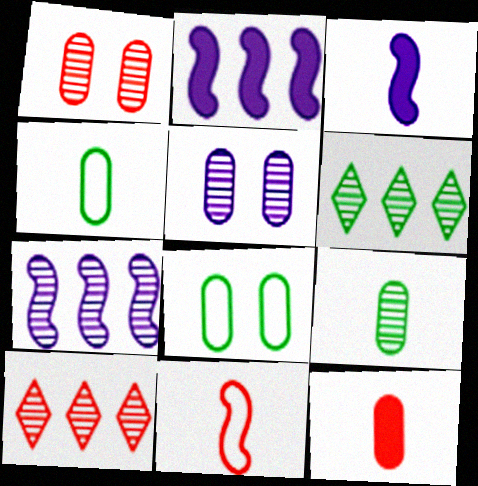[[3, 8, 10]]